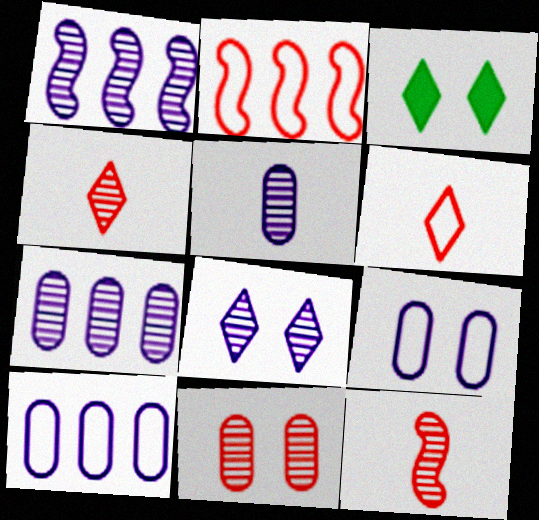[[1, 5, 8], 
[2, 3, 5], 
[3, 10, 12]]